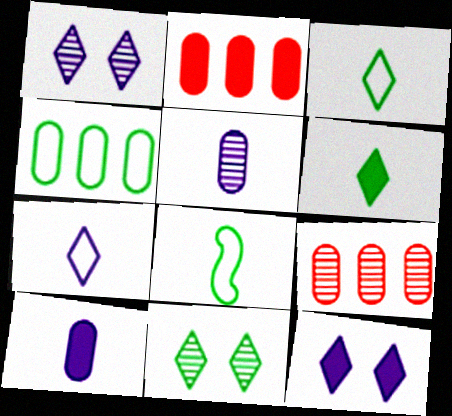[[1, 2, 8], 
[8, 9, 12]]